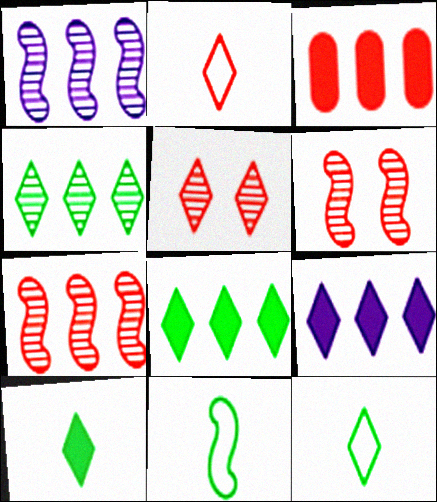[[2, 3, 6], 
[5, 9, 12]]